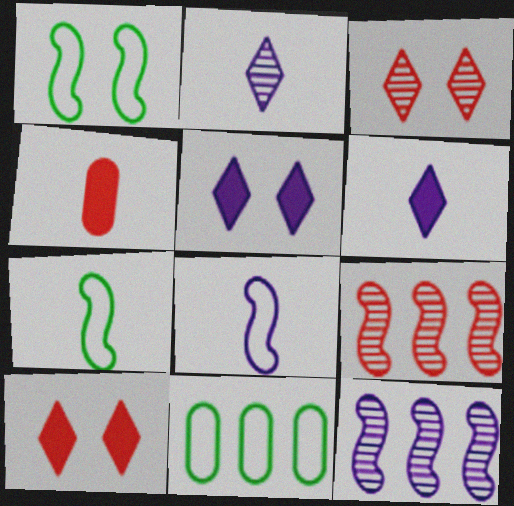[[2, 4, 7]]